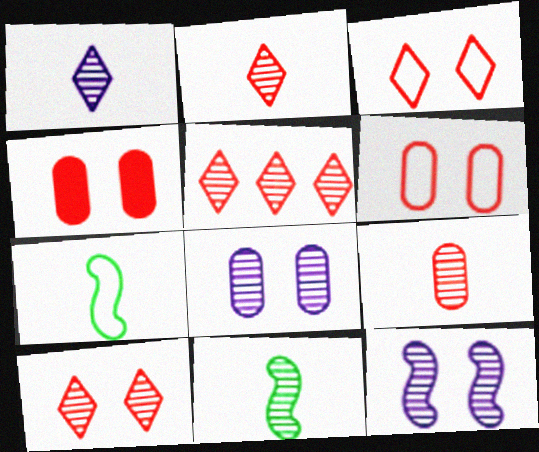[[1, 9, 11], 
[2, 5, 10], 
[5, 8, 11]]